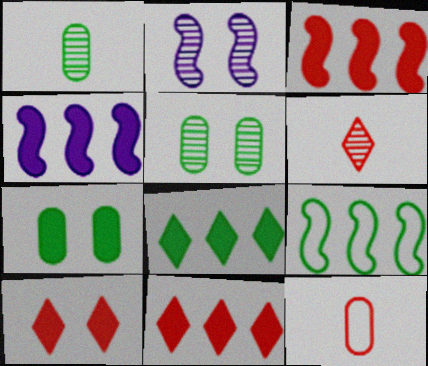[[2, 8, 12]]